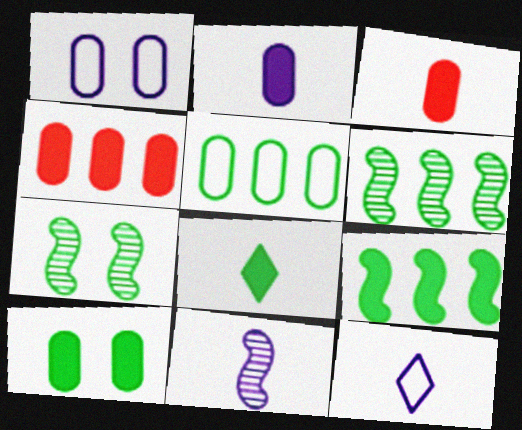[[2, 4, 10], 
[2, 11, 12], 
[4, 7, 12], 
[5, 7, 8], 
[8, 9, 10]]